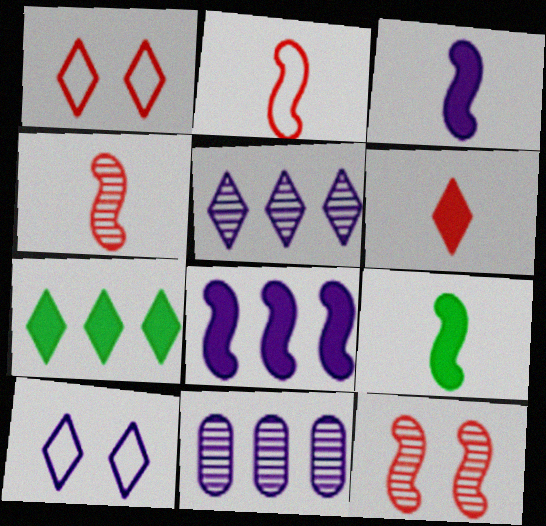[[1, 9, 11], 
[3, 10, 11]]